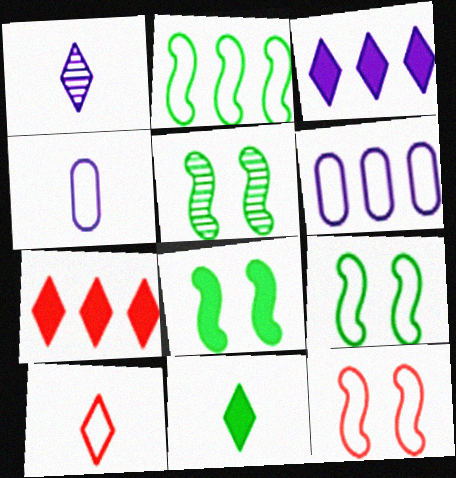[[1, 10, 11], 
[4, 5, 7], 
[5, 8, 9], 
[6, 9, 10]]